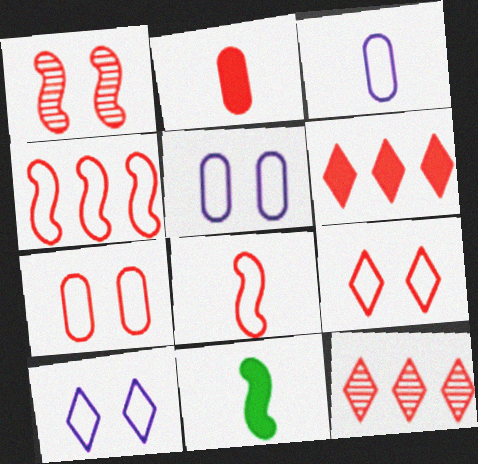[[5, 11, 12]]